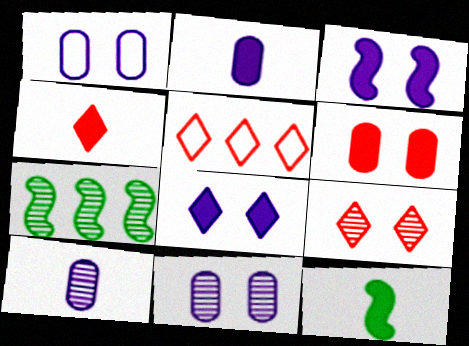[[1, 4, 7], 
[2, 4, 12], 
[4, 5, 9], 
[5, 11, 12], 
[7, 9, 10]]